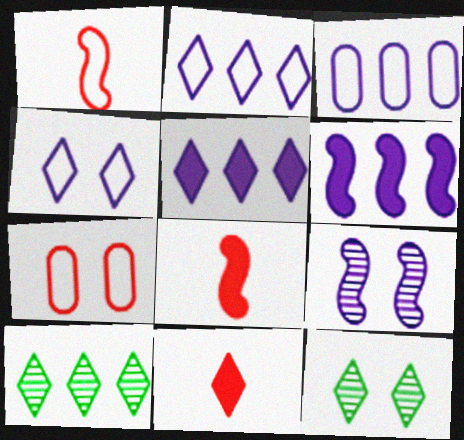[[2, 11, 12], 
[3, 8, 12], 
[4, 10, 11]]